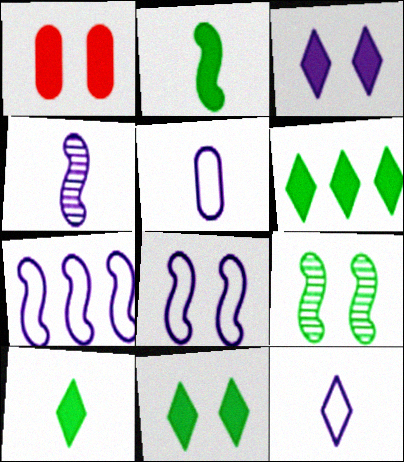[[6, 10, 11]]